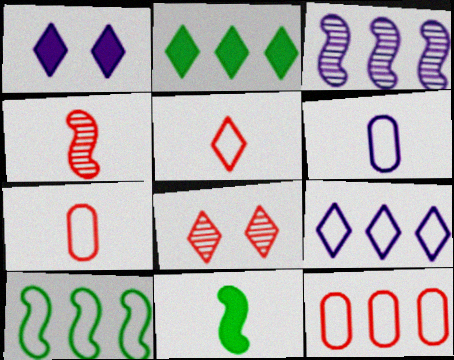[[1, 3, 6], 
[2, 3, 12], 
[9, 10, 12]]